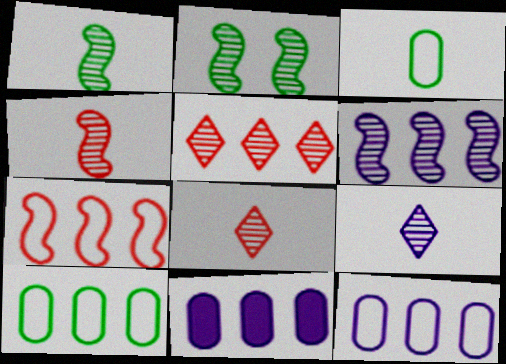[[2, 4, 6]]